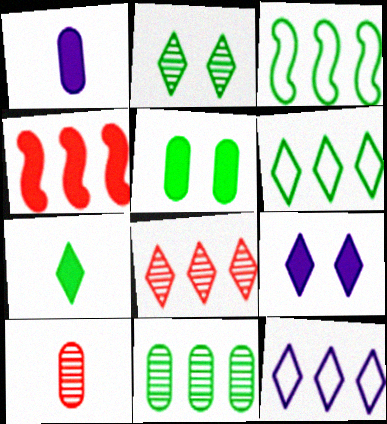[[2, 6, 7], 
[3, 9, 10], 
[4, 11, 12]]